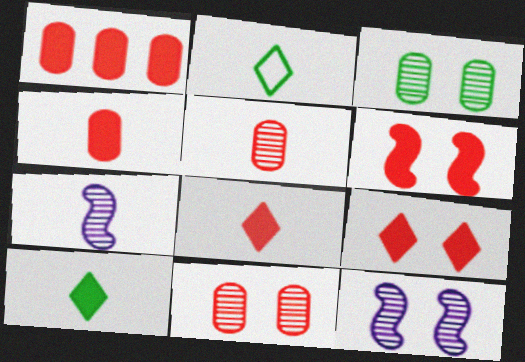[[1, 2, 12], 
[1, 6, 8], 
[2, 4, 7]]